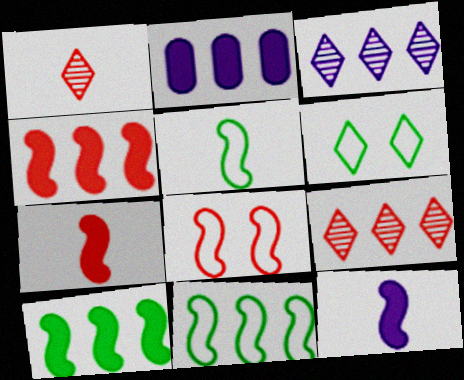[[2, 9, 11]]